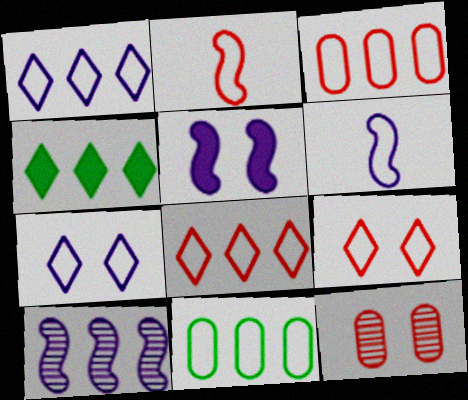[[2, 3, 9], 
[2, 7, 11], 
[3, 4, 10], 
[4, 6, 12], 
[5, 6, 10], 
[6, 9, 11]]